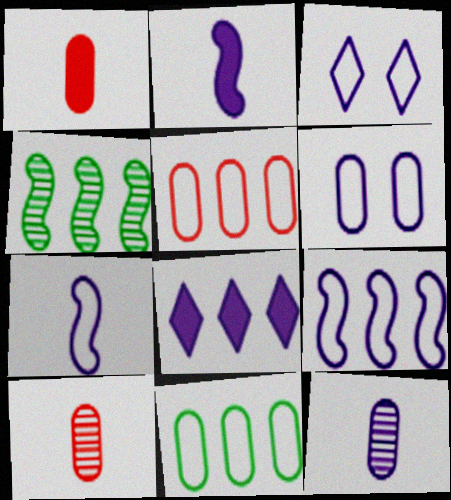[[1, 3, 4], 
[4, 5, 8]]